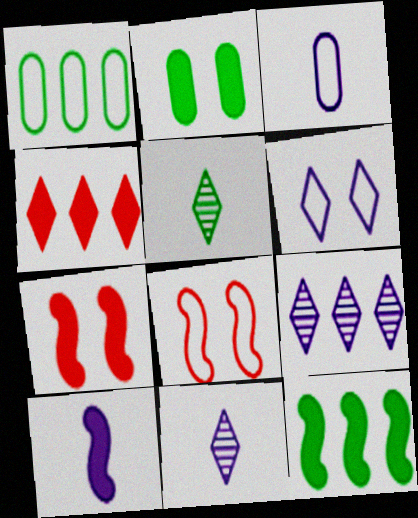[[1, 7, 11], 
[2, 4, 10], 
[3, 10, 11], 
[4, 5, 6], 
[7, 10, 12]]